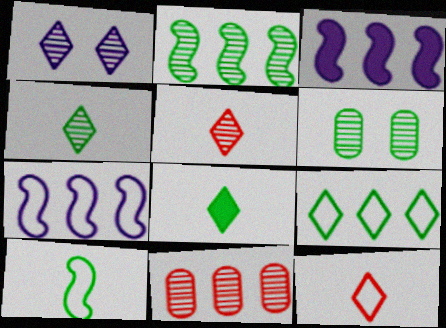[[2, 4, 6], 
[3, 6, 12], 
[3, 9, 11]]